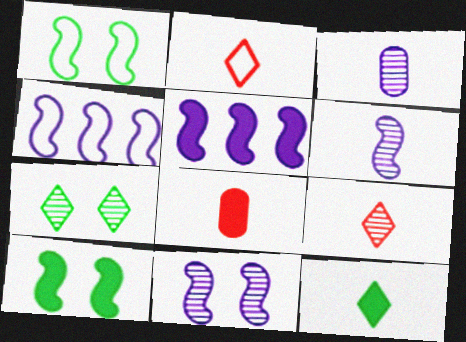[[4, 7, 8]]